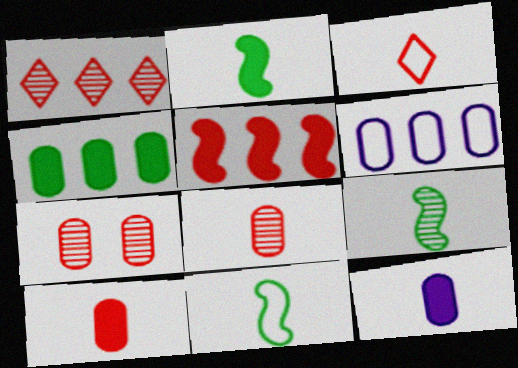[[2, 9, 11], 
[3, 5, 7], 
[3, 9, 12]]